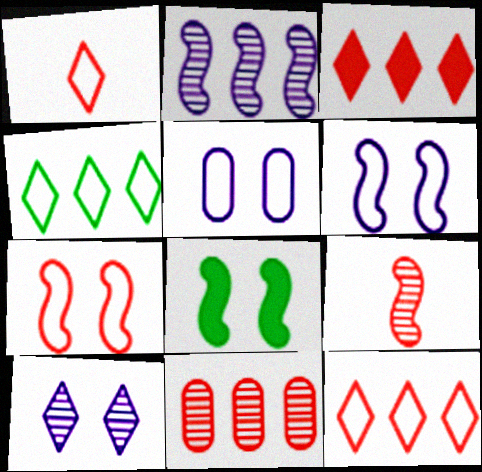[]